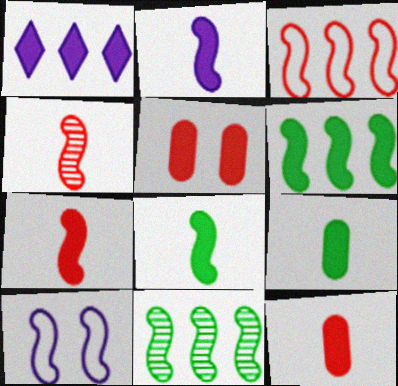[[1, 5, 8], 
[2, 7, 8], 
[4, 6, 10], 
[7, 10, 11]]